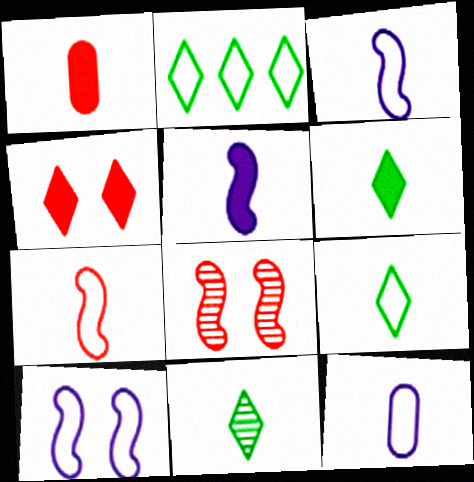[[1, 3, 11], 
[1, 5, 6], 
[6, 9, 11], 
[7, 9, 12]]